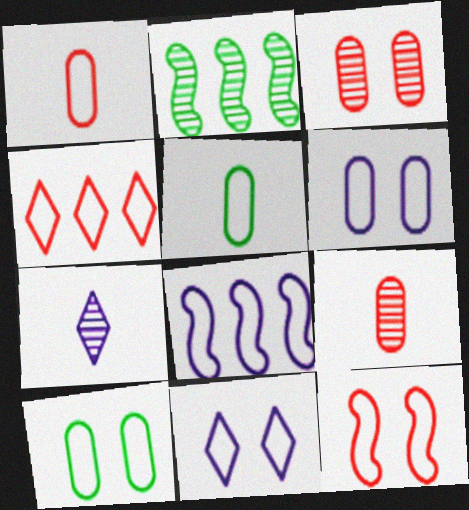[[1, 4, 12], 
[2, 3, 7], 
[10, 11, 12]]